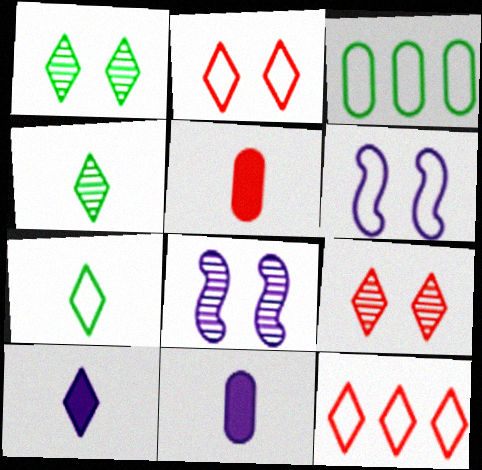[[1, 10, 12]]